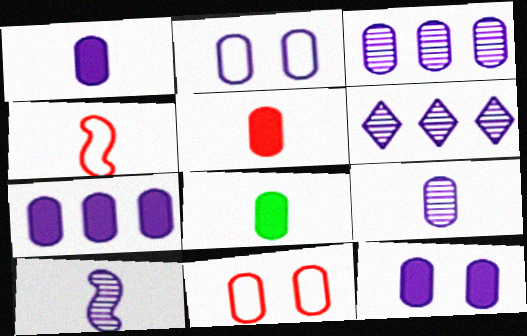[[1, 2, 3], 
[1, 5, 8], 
[1, 7, 12], 
[2, 7, 9], 
[3, 8, 11]]